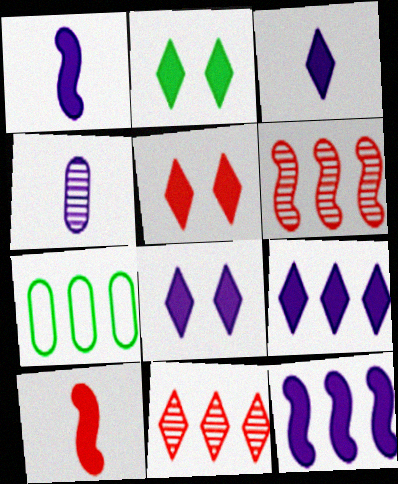[[2, 5, 8], 
[3, 8, 9], 
[6, 7, 9], 
[7, 11, 12]]